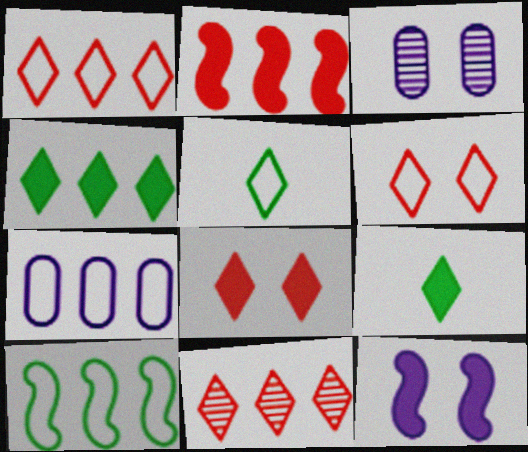[[1, 7, 10], 
[2, 3, 5]]